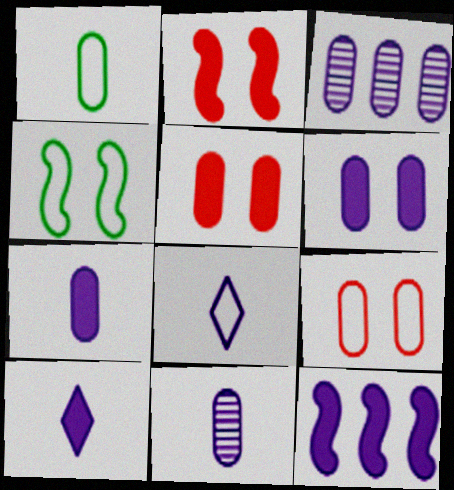[[1, 3, 5], 
[6, 10, 12]]